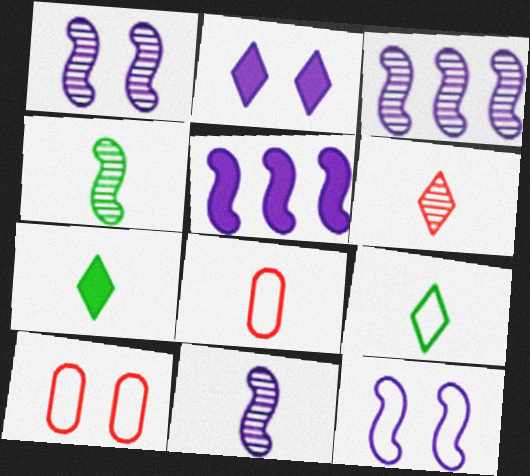[[1, 3, 11], 
[3, 7, 10], 
[5, 11, 12], 
[7, 8, 11]]